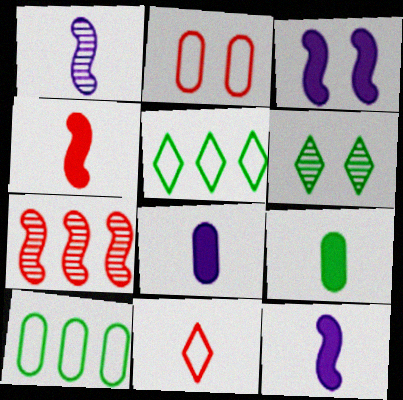[[1, 9, 11], 
[2, 3, 6]]